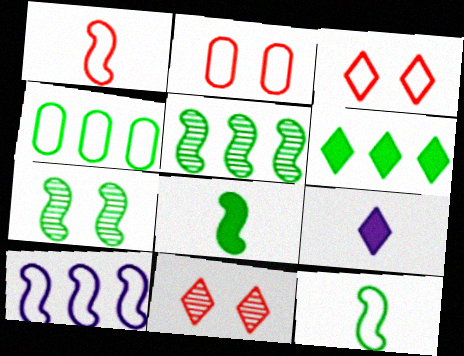[[2, 5, 9], 
[4, 5, 6]]